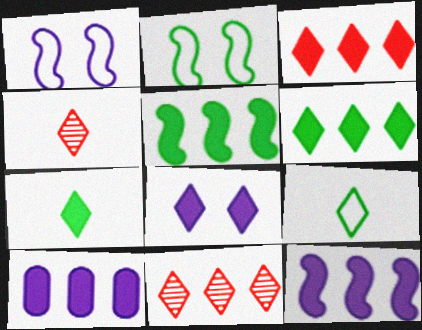[[2, 4, 10], 
[3, 5, 10], 
[3, 7, 8], 
[8, 9, 11]]